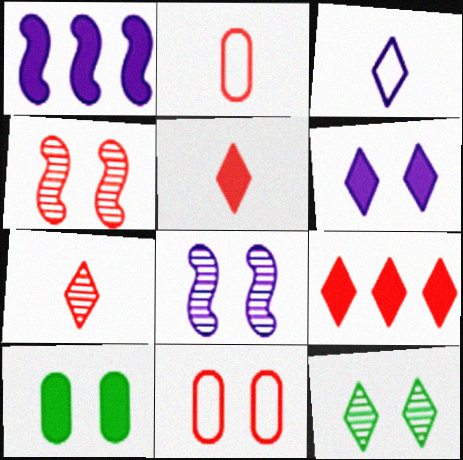[[1, 2, 12], 
[1, 5, 10], 
[2, 4, 9], 
[3, 9, 12]]